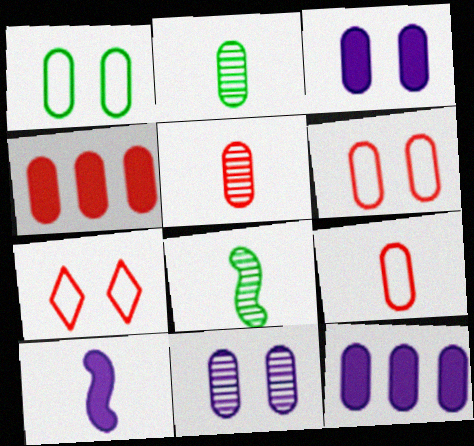[[1, 5, 12], 
[2, 6, 12], 
[4, 5, 6], 
[7, 8, 12]]